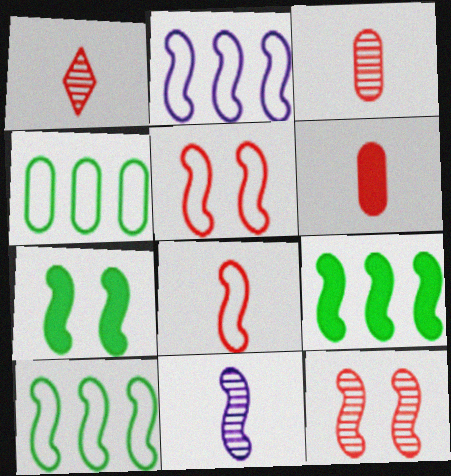[[1, 6, 8], 
[5, 9, 11]]